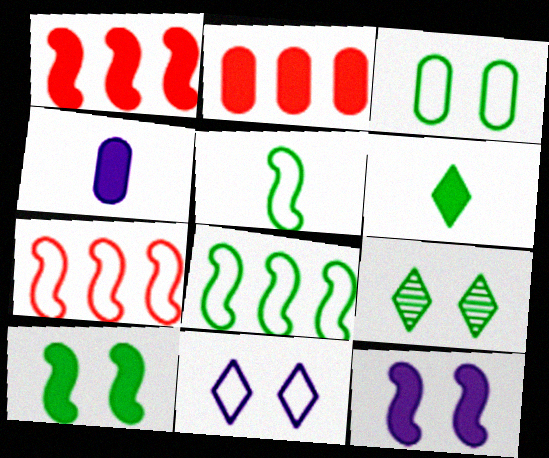[[2, 6, 12], 
[3, 9, 10], 
[4, 7, 9]]